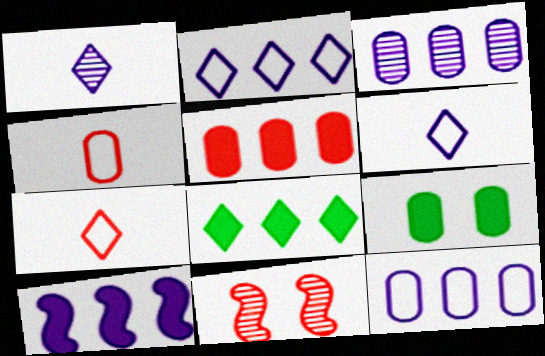[[2, 3, 10], 
[3, 4, 9], 
[5, 7, 11], 
[5, 8, 10]]